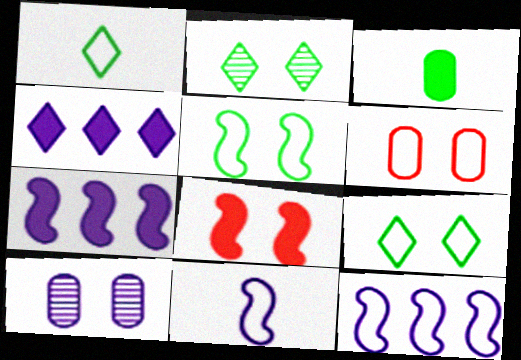[[1, 6, 12], 
[3, 4, 8], 
[4, 10, 11], 
[8, 9, 10]]